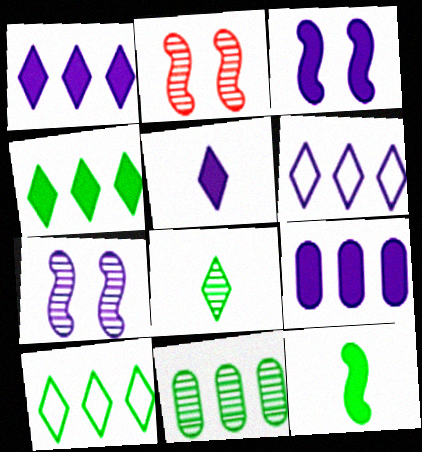[[3, 5, 9]]